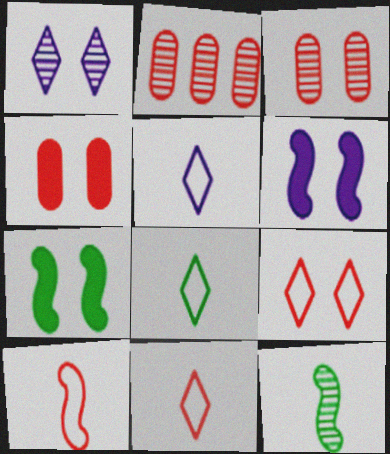[[1, 2, 12], 
[2, 5, 7], 
[2, 6, 8], 
[5, 8, 11]]